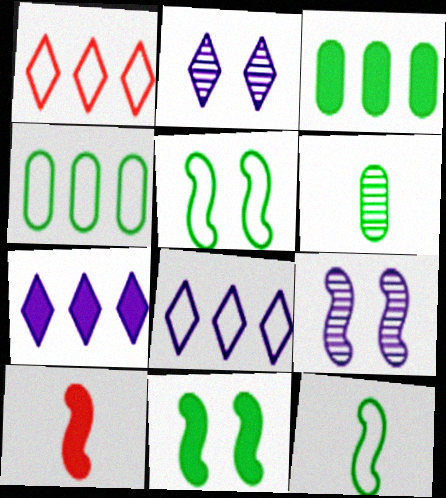[[2, 4, 10]]